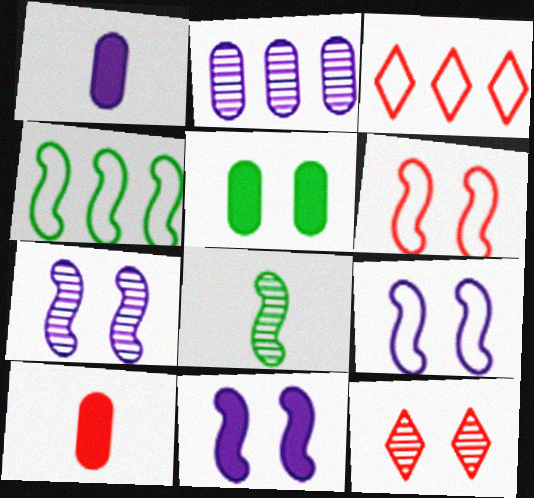[[1, 4, 12], 
[2, 8, 12], 
[5, 9, 12], 
[7, 9, 11]]